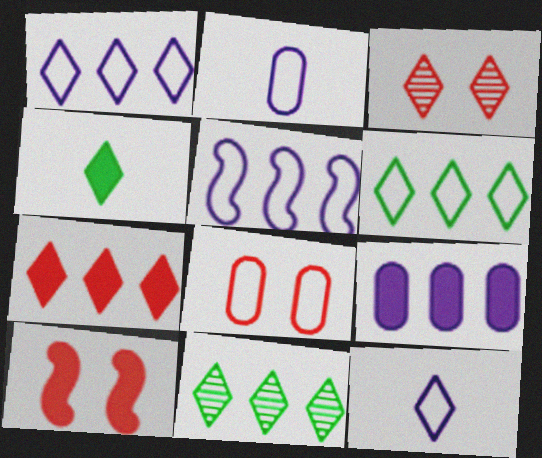[[1, 3, 4], 
[1, 7, 11], 
[2, 10, 11], 
[3, 8, 10], 
[4, 9, 10]]